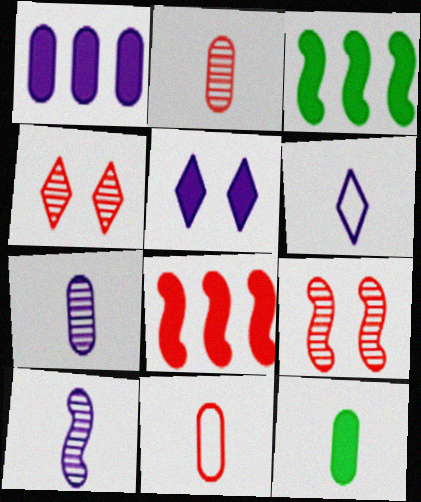[[4, 8, 11], 
[5, 8, 12], 
[7, 11, 12]]